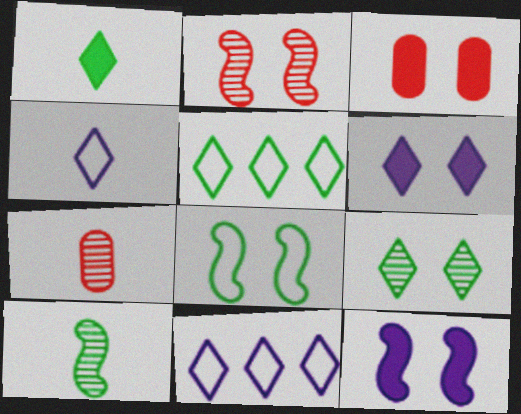[[1, 5, 9], 
[2, 8, 12], 
[3, 10, 11], 
[5, 7, 12]]